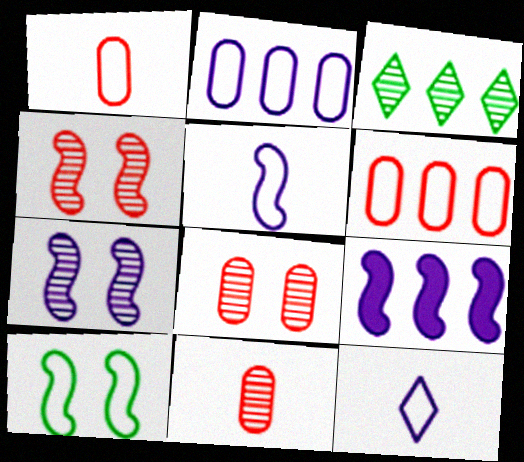[[3, 6, 9], 
[3, 7, 11], 
[5, 7, 9], 
[6, 10, 12]]